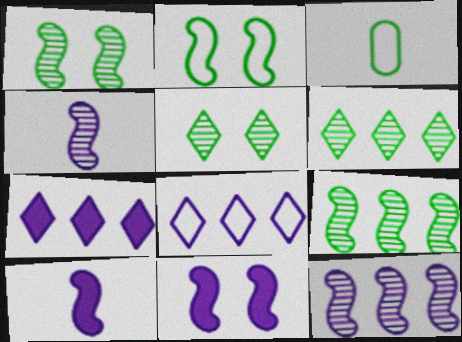[]